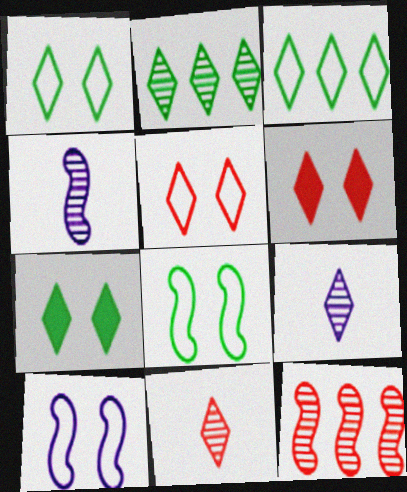[[3, 6, 9]]